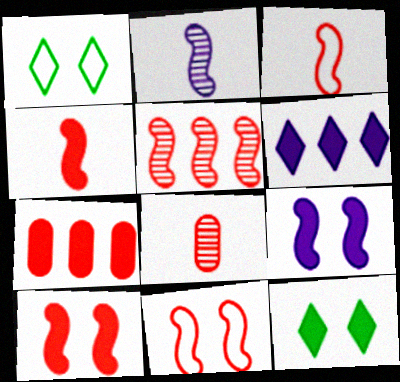[[1, 2, 7], 
[3, 5, 10], 
[4, 5, 11]]